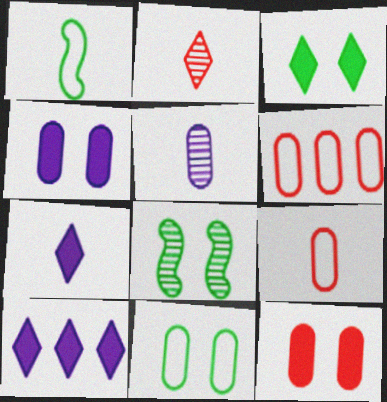[[3, 8, 11], 
[6, 7, 8], 
[8, 9, 10]]